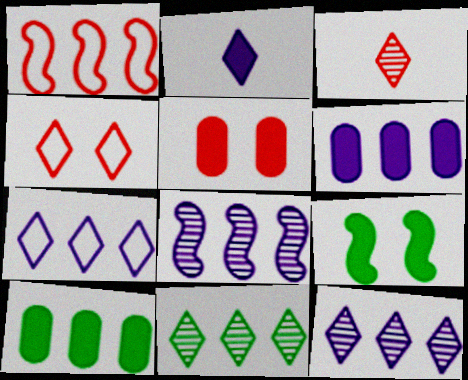[[1, 3, 5], 
[1, 6, 11], 
[1, 10, 12], 
[2, 4, 11], 
[6, 7, 8]]